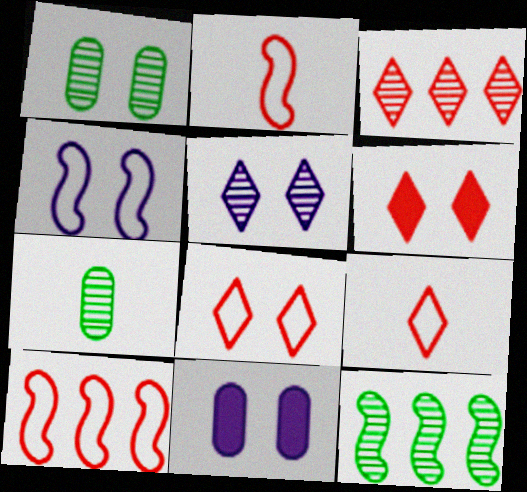[[1, 4, 6], 
[3, 6, 9], 
[4, 5, 11], 
[9, 11, 12]]